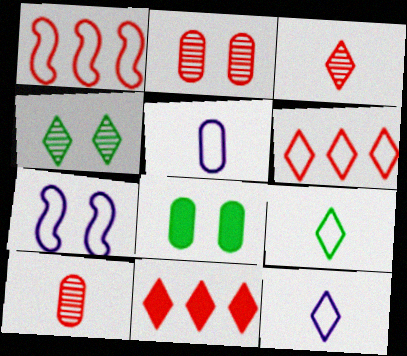[[4, 11, 12]]